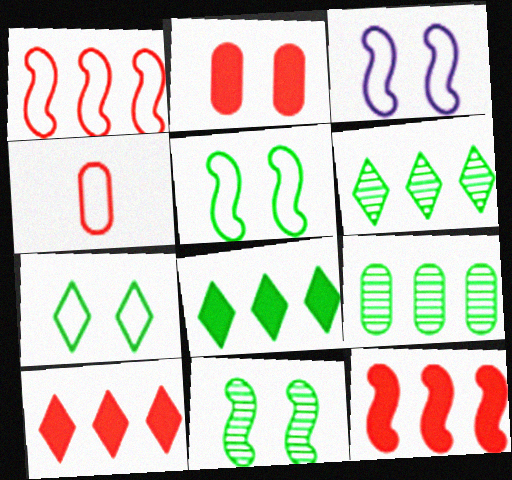[]